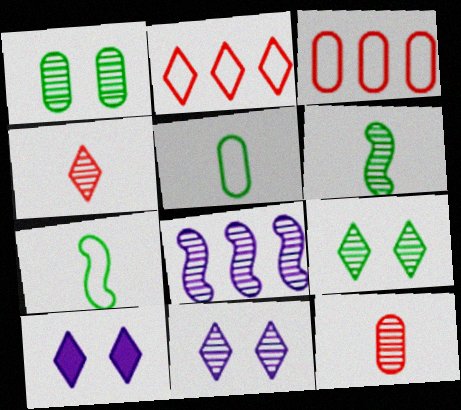[[1, 4, 8], 
[3, 6, 10], 
[8, 9, 12]]